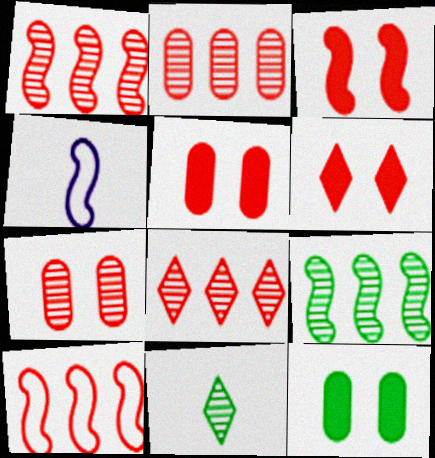[[1, 2, 8], 
[3, 4, 9], 
[3, 5, 6], 
[4, 8, 12]]